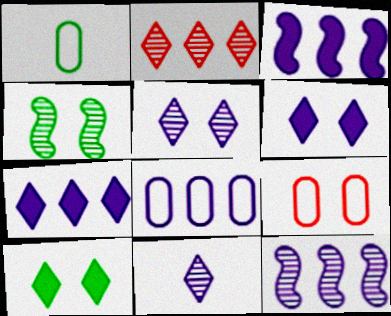[[1, 8, 9], 
[4, 6, 9], 
[7, 8, 12]]